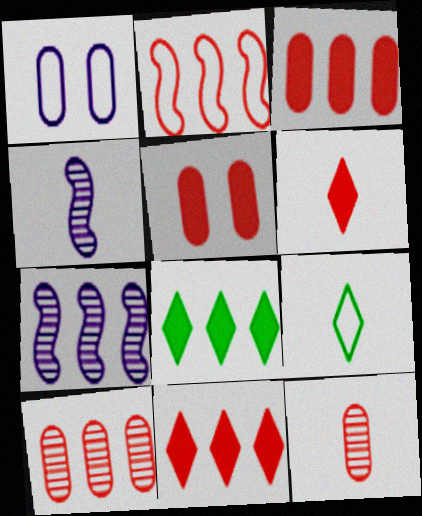[[1, 2, 9], 
[2, 10, 11], 
[5, 7, 9]]